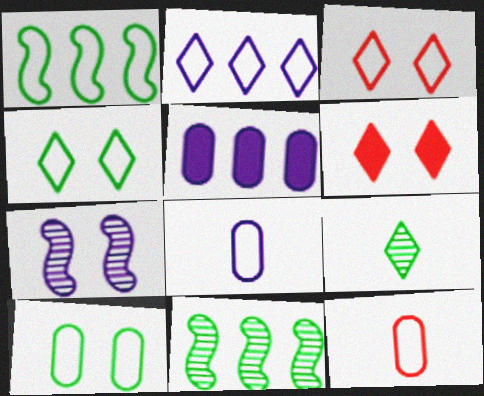[[1, 3, 8], 
[2, 6, 9], 
[6, 7, 10], 
[6, 8, 11]]